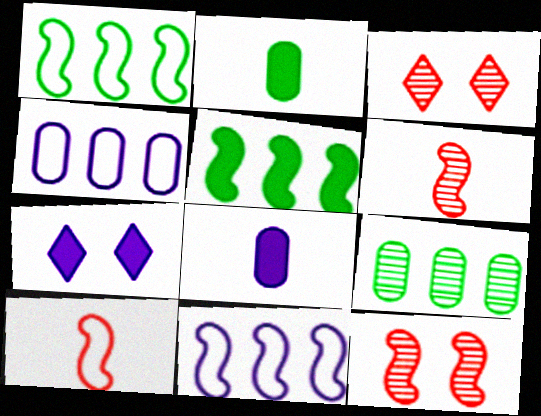[[1, 3, 8], 
[2, 3, 11], 
[7, 9, 10]]